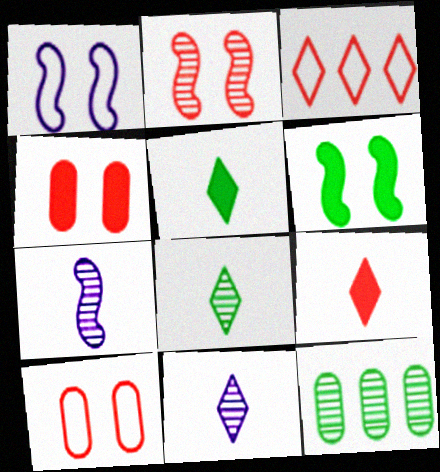[[1, 2, 6], 
[1, 9, 12], 
[2, 11, 12]]